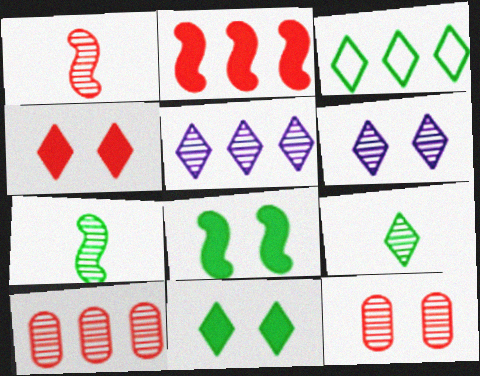[[3, 9, 11], 
[5, 7, 12], 
[6, 7, 10]]